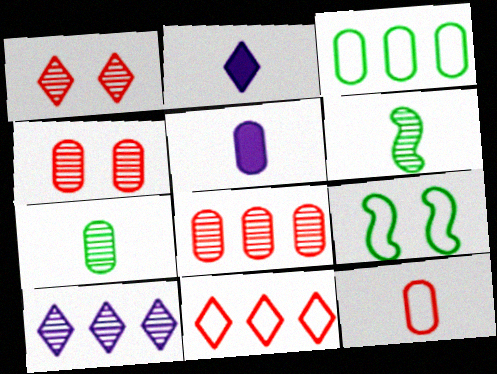[[2, 6, 12], 
[2, 8, 9], 
[3, 4, 5], 
[4, 6, 10], 
[5, 7, 12]]